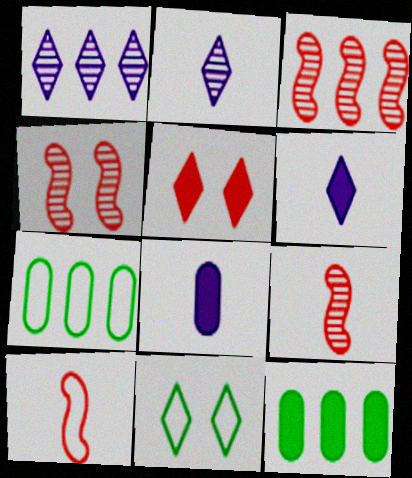[[3, 4, 9], 
[3, 8, 11], 
[4, 6, 7]]